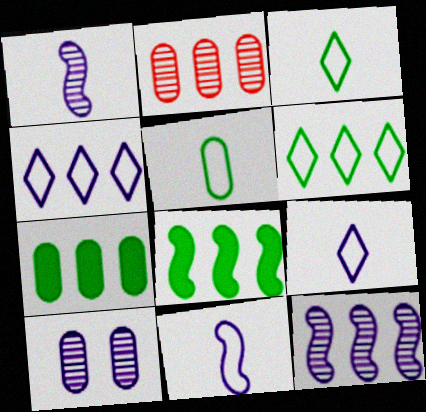[[2, 4, 8]]